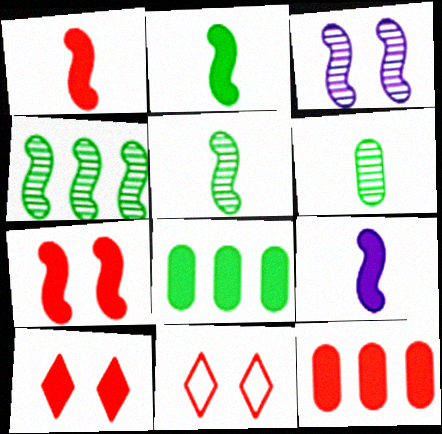[[1, 2, 9], 
[1, 10, 12], 
[8, 9, 10]]